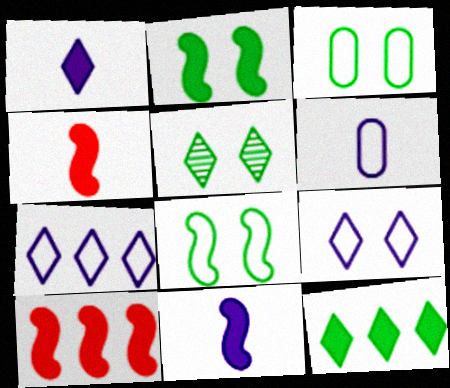[[2, 3, 5], 
[2, 10, 11], 
[5, 6, 10]]